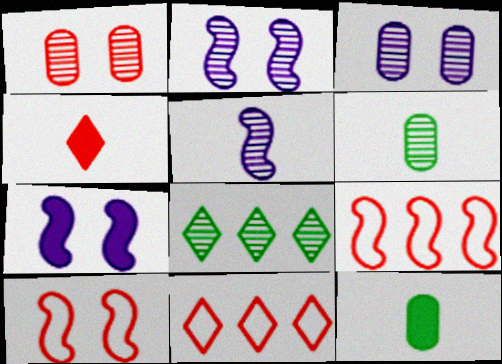[[1, 4, 9], 
[1, 5, 8], 
[2, 11, 12], 
[6, 7, 11]]